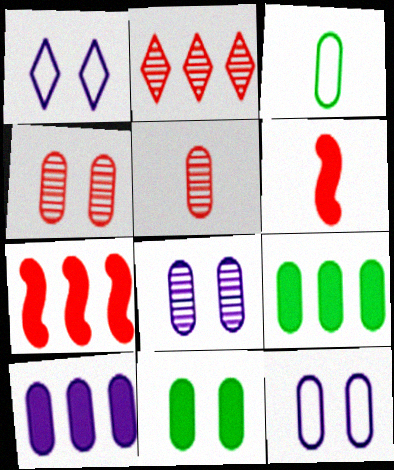[[3, 4, 10], 
[4, 11, 12], 
[5, 9, 12]]